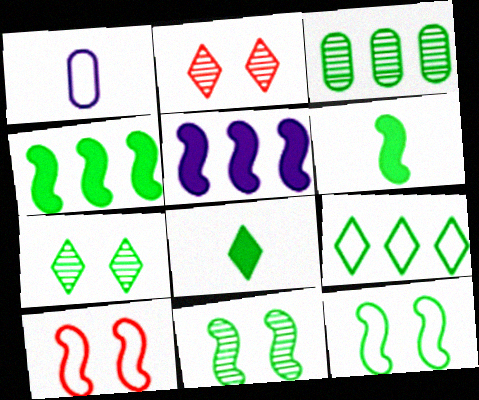[[1, 2, 4], 
[1, 9, 10], 
[3, 4, 9], 
[3, 8, 12], 
[7, 8, 9]]